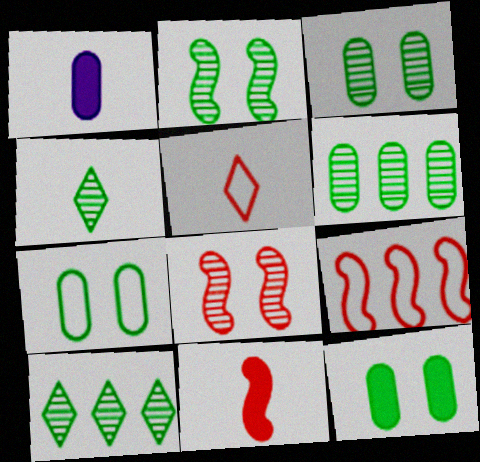[[2, 4, 6], 
[3, 7, 12], 
[8, 9, 11]]